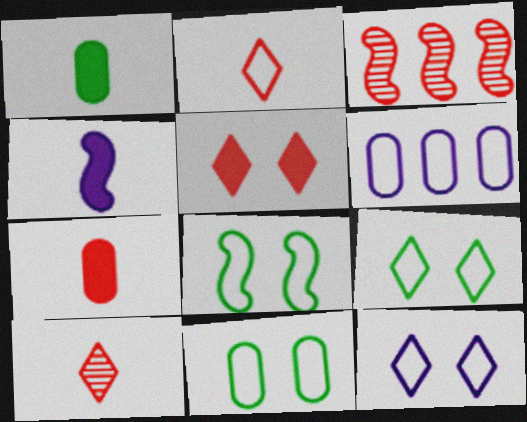[[1, 3, 12], 
[2, 6, 8], 
[3, 4, 8], 
[8, 9, 11]]